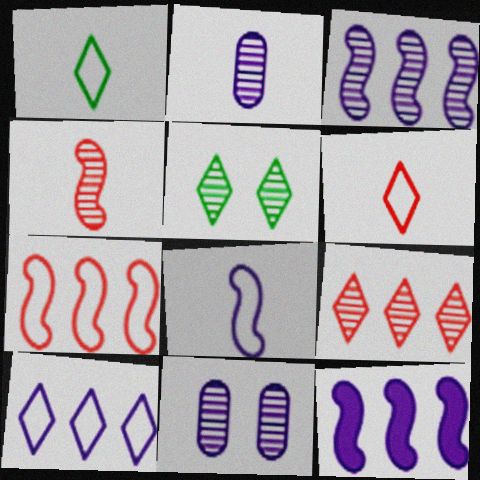[]